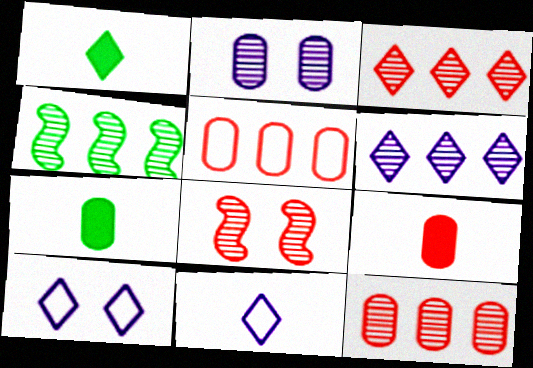[[1, 3, 10], 
[2, 5, 7], 
[4, 6, 12], 
[4, 9, 10]]